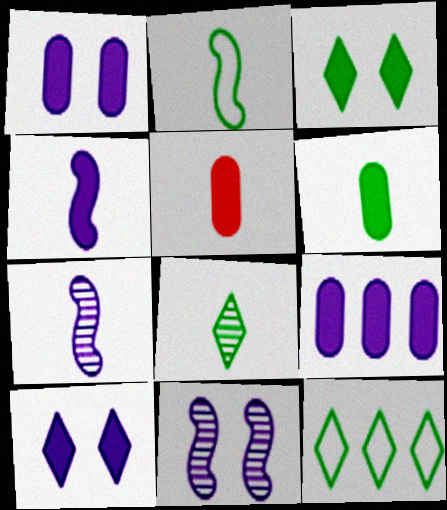[[2, 6, 8], 
[3, 8, 12], 
[4, 9, 10], 
[5, 11, 12]]